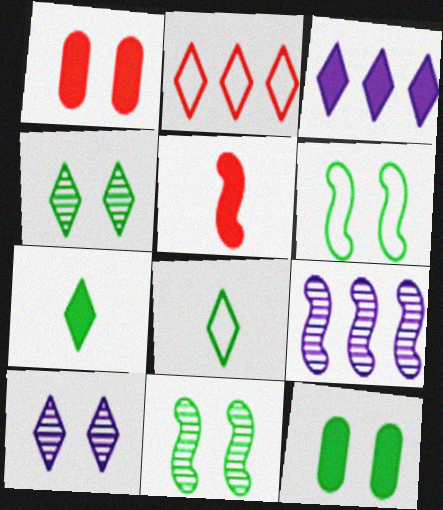[[1, 6, 10], 
[1, 8, 9], 
[2, 7, 10], 
[3, 5, 12], 
[4, 6, 12], 
[5, 6, 9]]